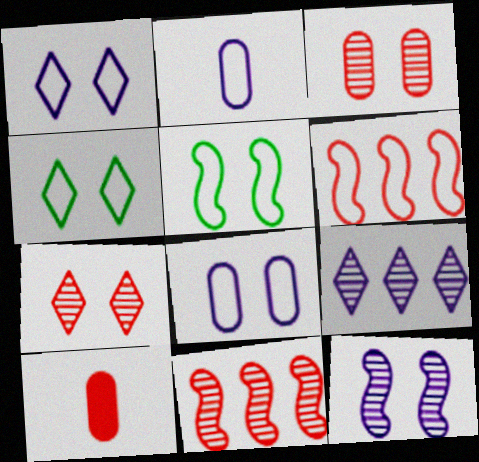[[2, 4, 6], 
[5, 9, 10], 
[6, 7, 10]]